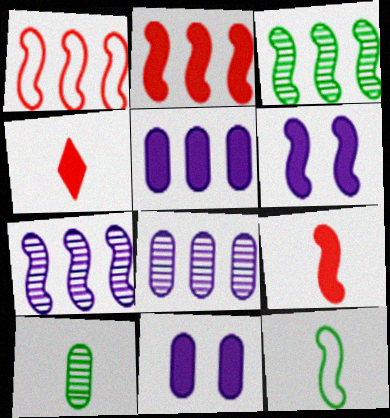[]